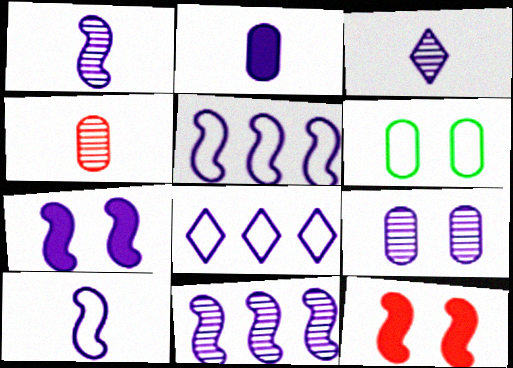[[1, 5, 7], 
[2, 3, 10], 
[3, 9, 11], 
[7, 10, 11]]